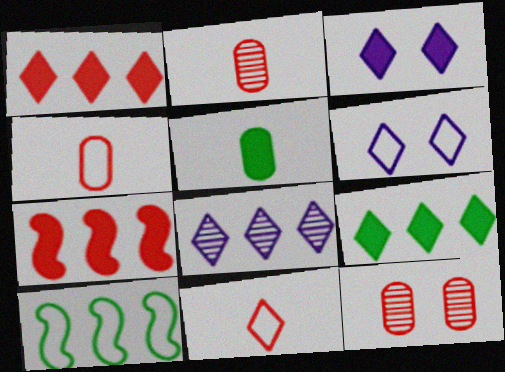[[2, 3, 10], 
[3, 5, 7], 
[4, 6, 10], 
[7, 11, 12]]